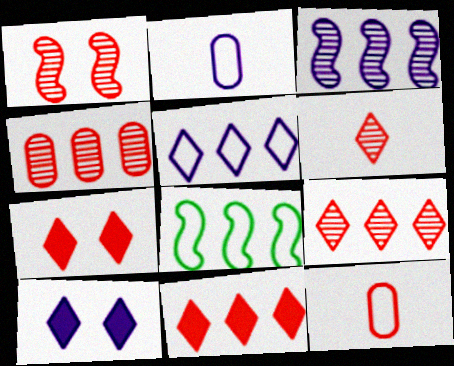[[1, 4, 6], 
[1, 11, 12], 
[2, 3, 10]]